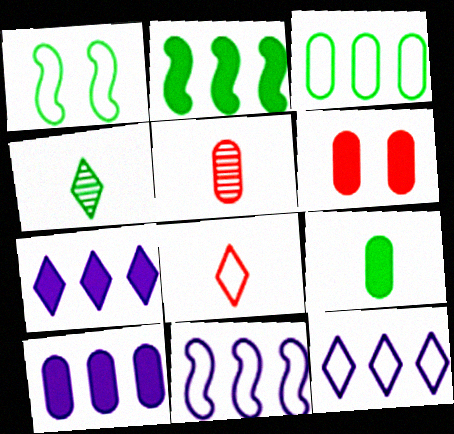[[1, 5, 7], 
[4, 6, 11], 
[6, 9, 10]]